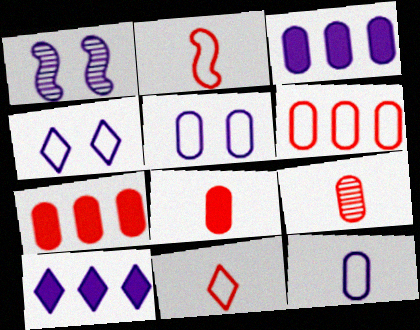[[1, 10, 12]]